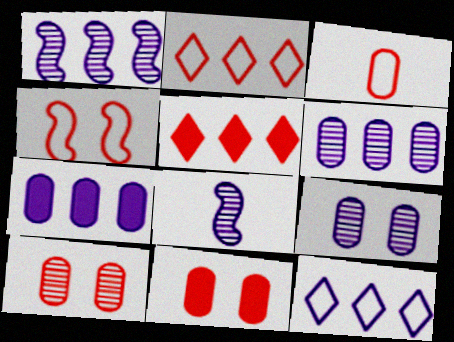[[1, 7, 12], 
[2, 3, 4]]